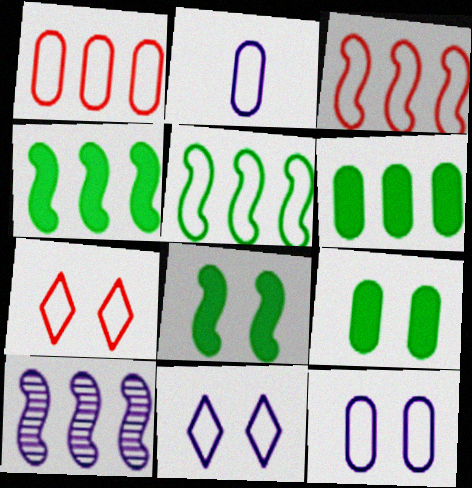[[2, 5, 7], 
[3, 4, 10]]